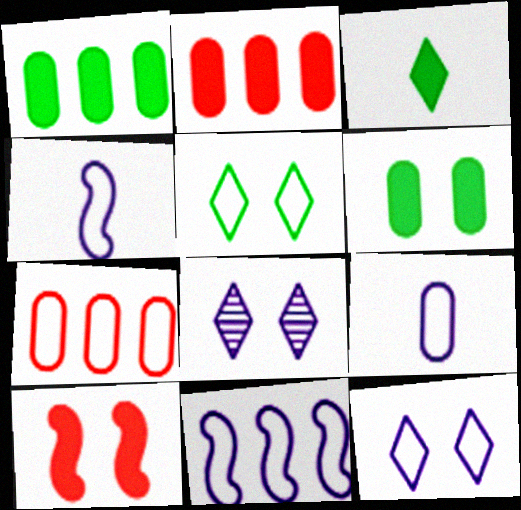[[4, 5, 7], 
[9, 11, 12]]